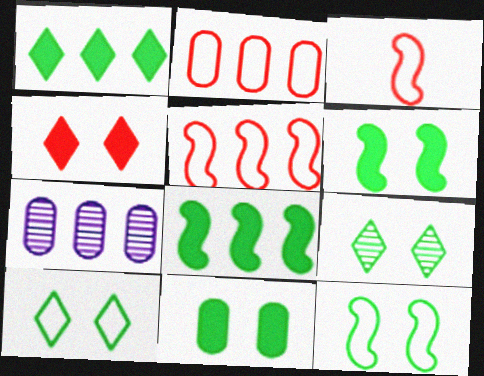[[1, 5, 7], 
[9, 11, 12]]